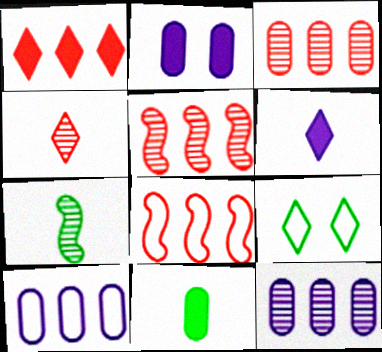[[1, 3, 8]]